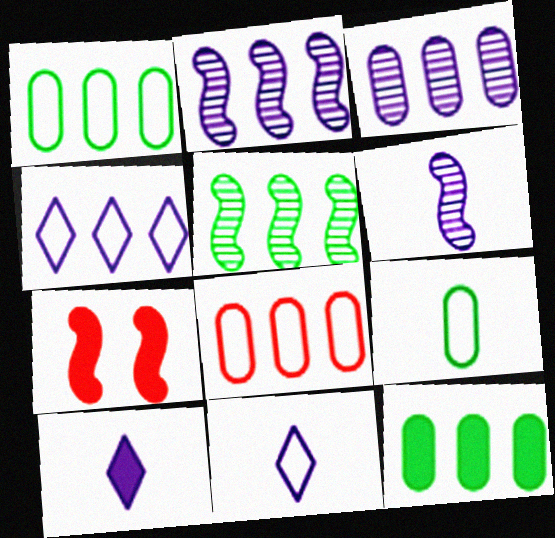[[3, 8, 12], 
[7, 10, 12]]